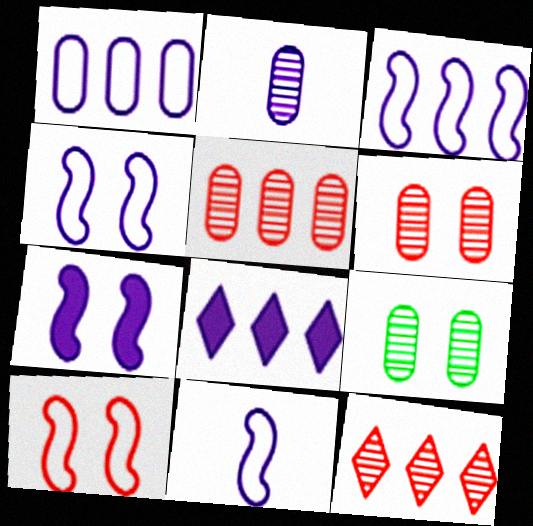[[2, 4, 8], 
[2, 5, 9], 
[3, 4, 11]]